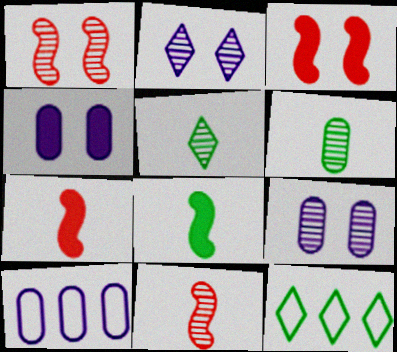[[3, 5, 10], 
[4, 11, 12], 
[7, 9, 12]]